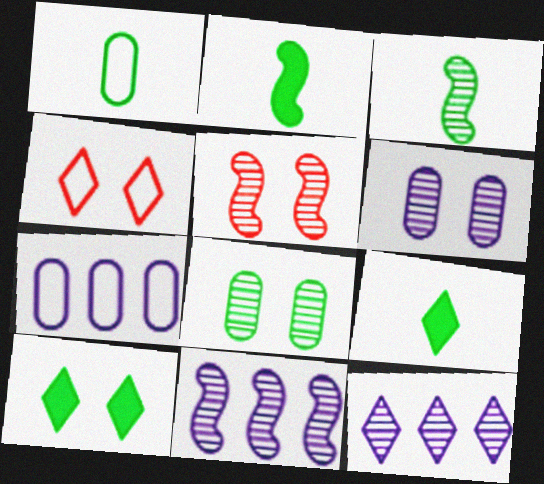[[1, 3, 9], 
[3, 5, 11], 
[4, 9, 12], 
[5, 7, 9]]